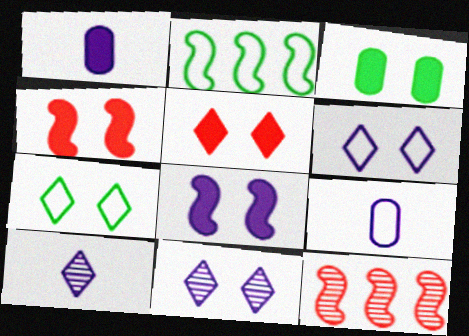[[1, 7, 12], 
[3, 5, 8], 
[5, 7, 11]]